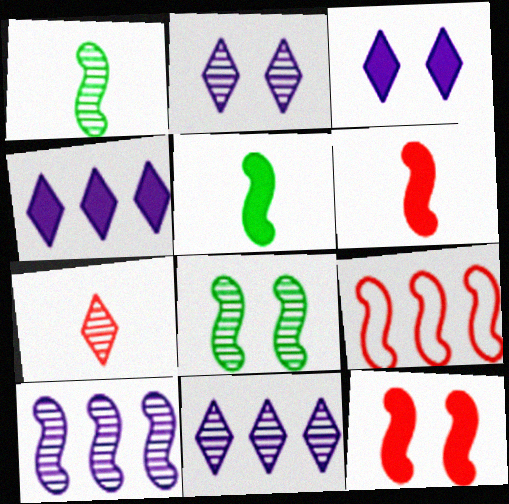[]